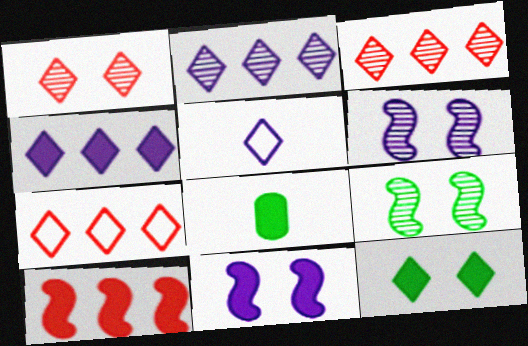[[3, 5, 12], 
[6, 7, 8]]